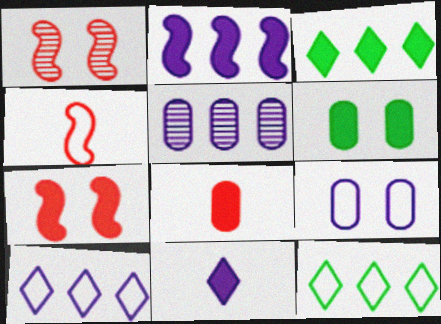[[2, 5, 10], 
[4, 9, 12]]